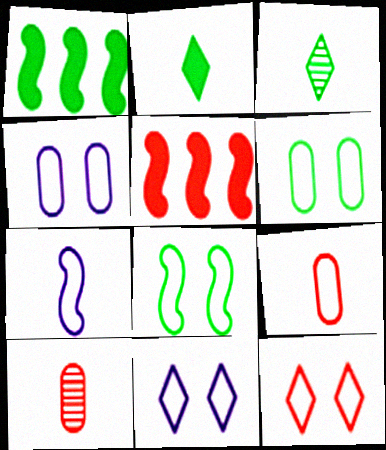[[1, 3, 6], 
[1, 10, 11], 
[2, 7, 10], 
[3, 4, 5], 
[4, 8, 12], 
[5, 10, 12]]